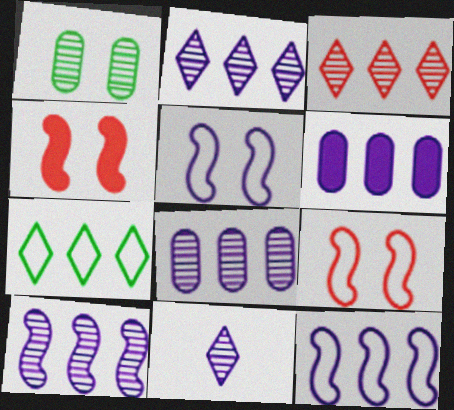[[2, 6, 12], 
[2, 8, 10], 
[5, 6, 11]]